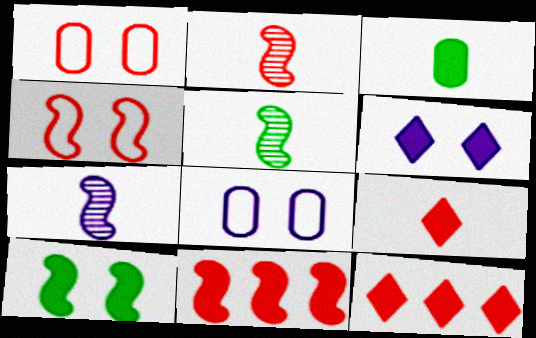[[1, 2, 12], 
[2, 4, 11], 
[2, 5, 7], 
[3, 6, 11], 
[5, 8, 12]]